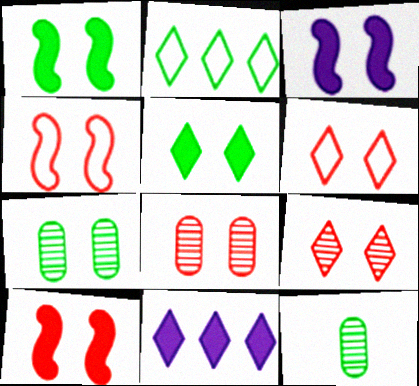[[1, 2, 12], 
[1, 3, 10], 
[3, 6, 7], 
[4, 11, 12], 
[6, 8, 10]]